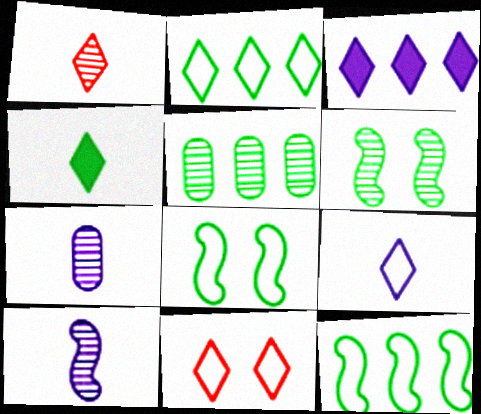[[1, 4, 9], 
[2, 9, 11], 
[4, 5, 8]]